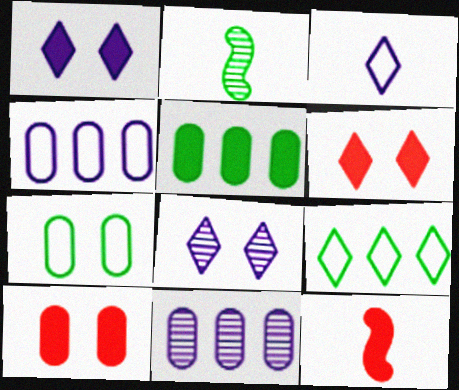[[1, 5, 12], 
[2, 4, 6]]